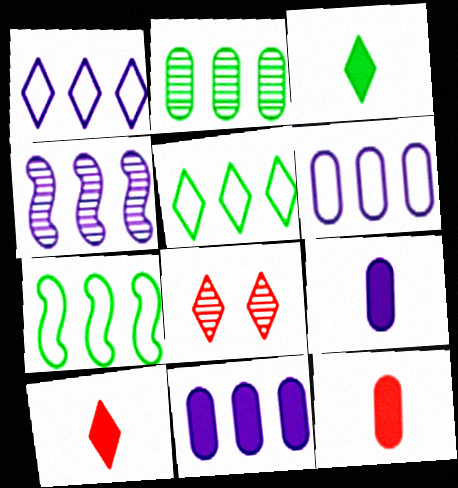[[1, 3, 8], 
[1, 4, 11], 
[7, 8, 9]]